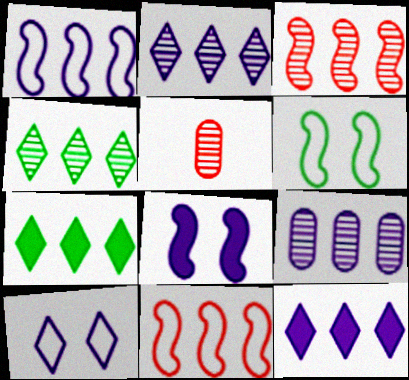[[1, 9, 12], 
[3, 4, 9], 
[5, 6, 12], 
[7, 9, 11]]